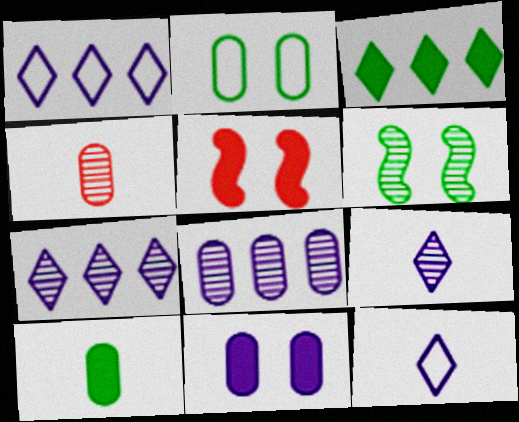[[4, 6, 7]]